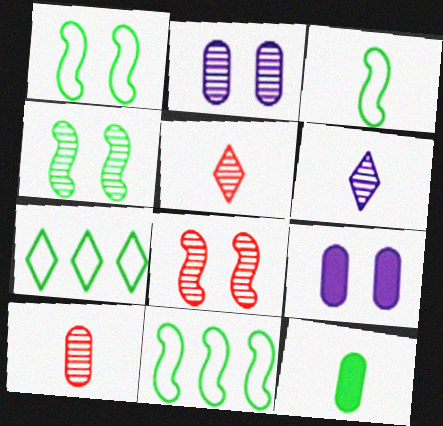[[1, 3, 11], 
[4, 7, 12], 
[5, 9, 11]]